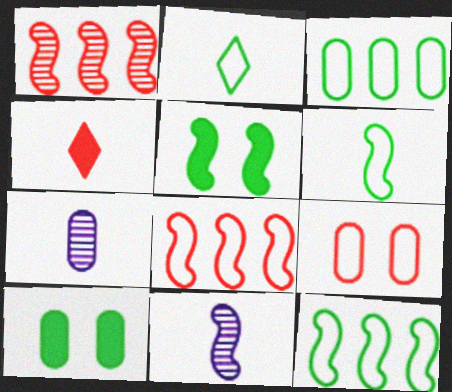[[1, 4, 9], 
[4, 6, 7], 
[5, 8, 11]]